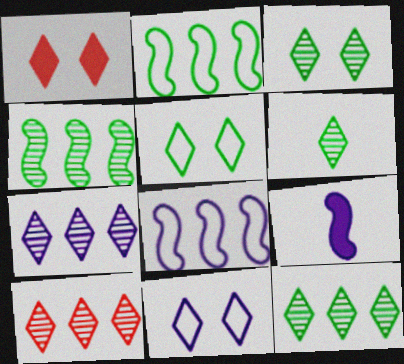[[1, 3, 11], 
[3, 6, 12], 
[7, 10, 12]]